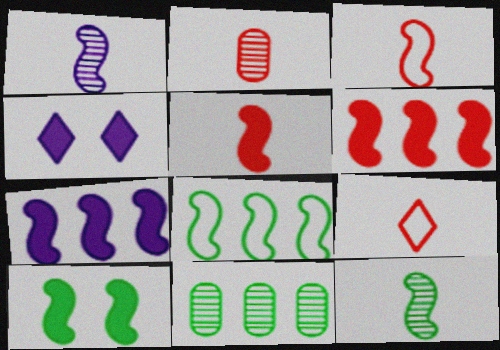[[2, 4, 8], 
[2, 5, 9], 
[3, 4, 11], 
[5, 7, 10], 
[8, 10, 12]]